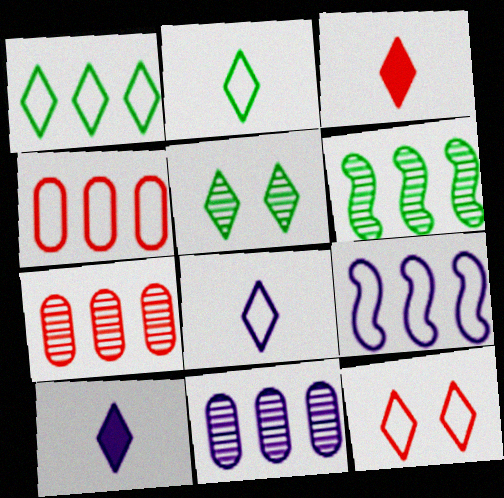[[1, 4, 9], 
[1, 8, 12]]